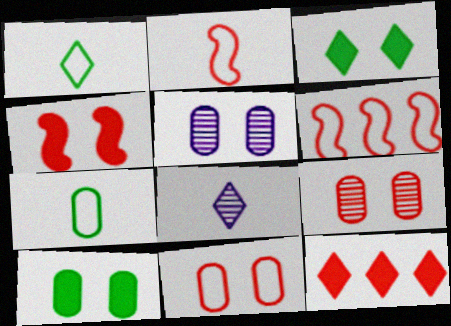[[2, 9, 12], 
[5, 10, 11], 
[6, 8, 10]]